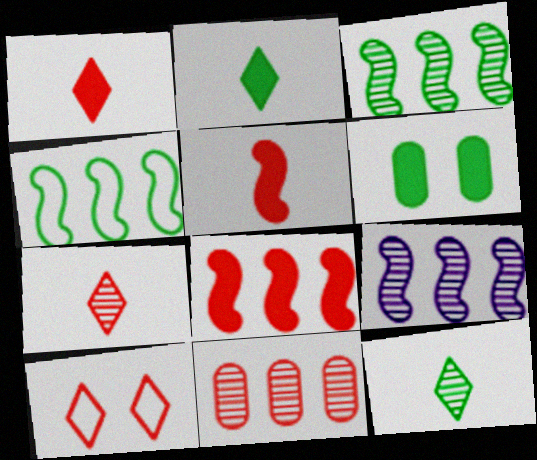[[4, 6, 12], 
[4, 8, 9], 
[5, 10, 11]]